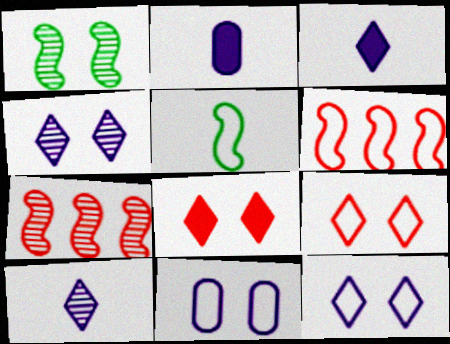[[1, 8, 11]]